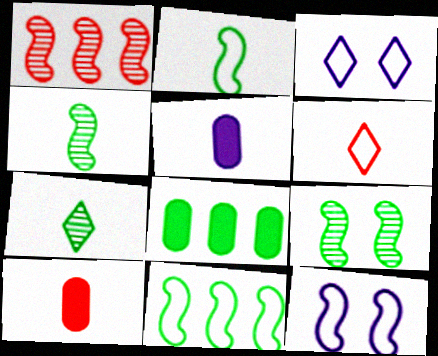[[4, 5, 6]]